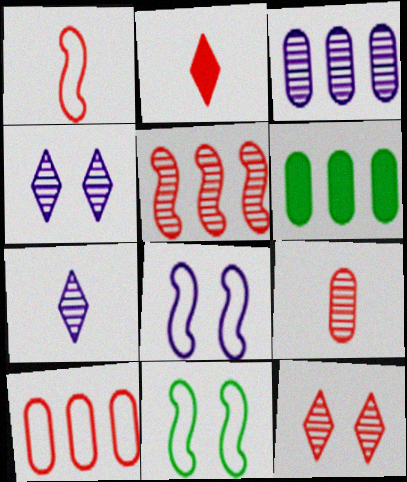[[1, 2, 9], 
[1, 4, 6], 
[2, 3, 11], 
[3, 6, 10], 
[5, 9, 12]]